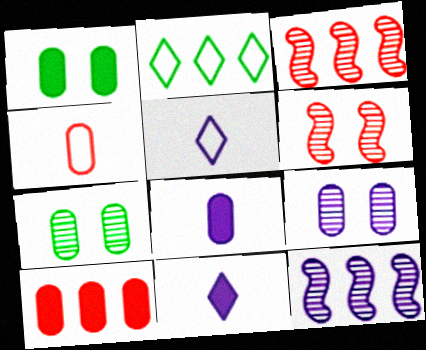[[1, 3, 5], 
[1, 8, 10], 
[2, 6, 8], 
[2, 10, 12]]